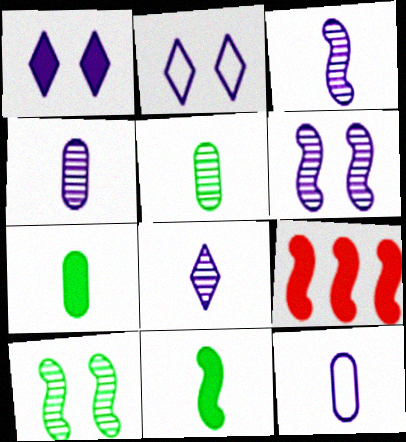[[1, 7, 9], 
[2, 5, 9], 
[3, 4, 8]]